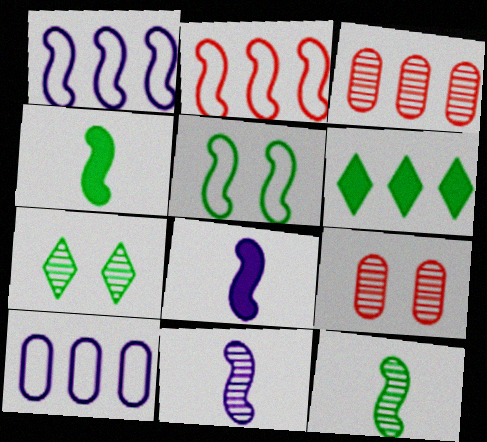[[1, 3, 6], 
[3, 7, 11]]